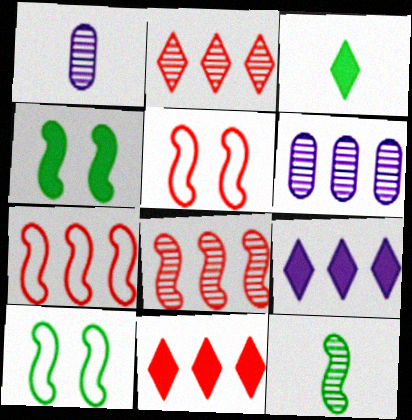[[1, 10, 11], 
[3, 5, 6]]